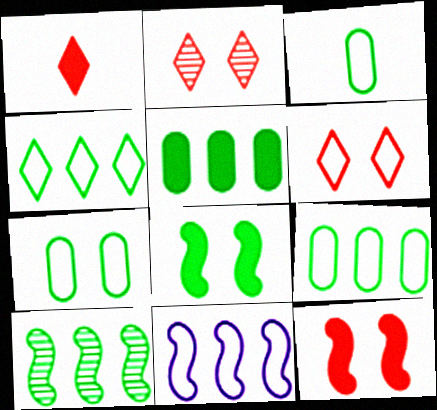[[3, 6, 11], 
[3, 7, 9], 
[4, 5, 10]]